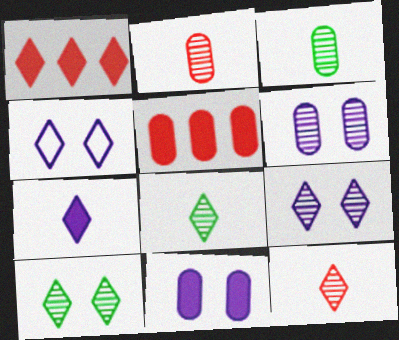[[1, 4, 8]]